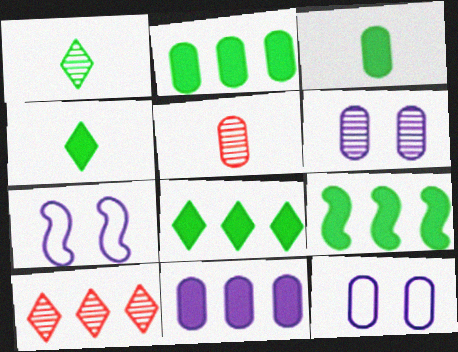[[2, 5, 12], 
[2, 8, 9], 
[3, 7, 10], 
[5, 7, 8]]